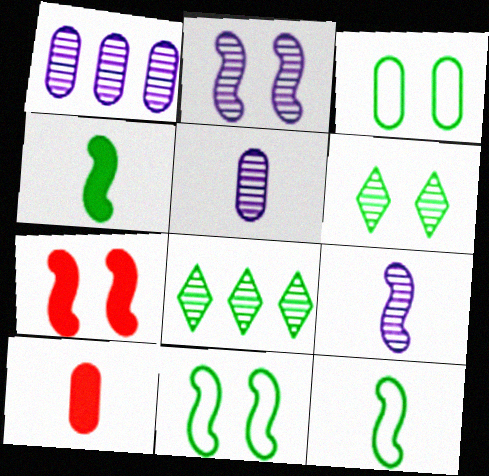[[1, 3, 10], 
[2, 7, 11], 
[3, 4, 8]]